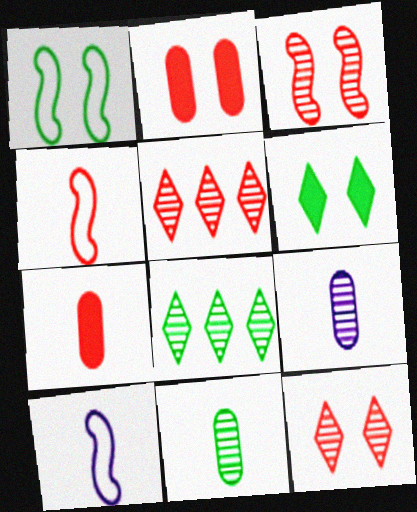[[2, 4, 5], 
[2, 8, 10], 
[3, 8, 9]]